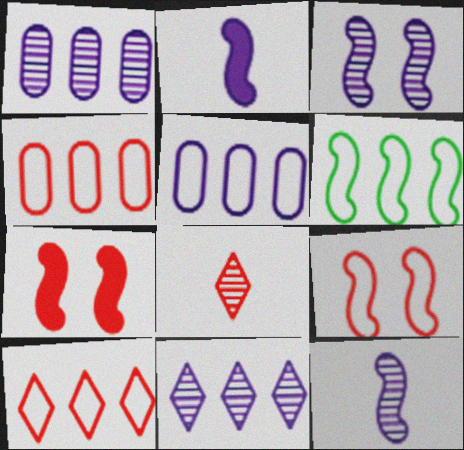[[4, 7, 8], 
[5, 6, 10], 
[6, 7, 12]]